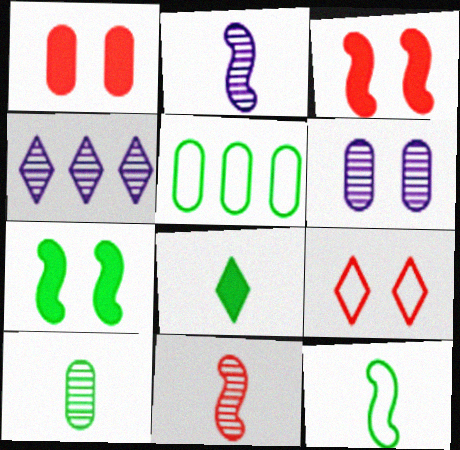[[1, 4, 12], 
[2, 4, 6], 
[4, 8, 9], 
[6, 7, 9], 
[8, 10, 12]]